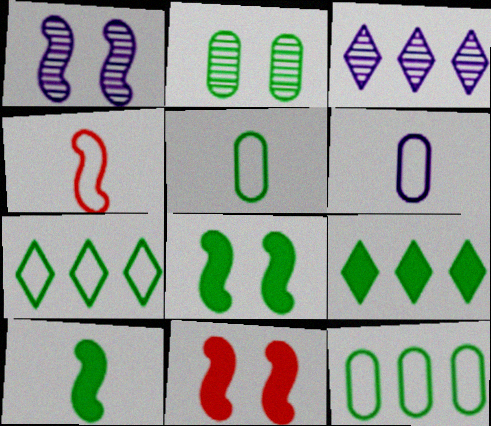[[2, 7, 10], 
[3, 5, 11]]